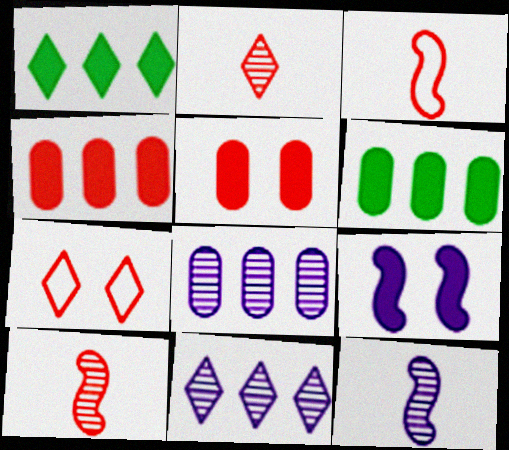[[4, 7, 10], 
[6, 7, 12]]